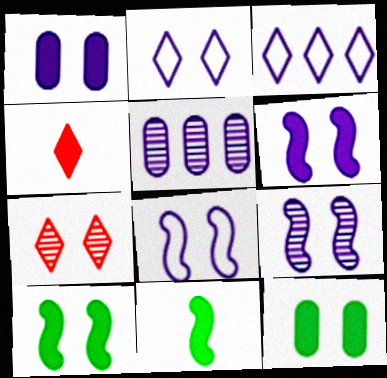[[1, 2, 9], 
[6, 8, 9], 
[7, 8, 12]]